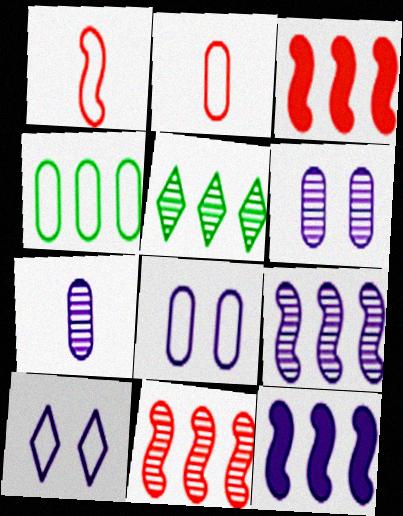[[1, 4, 10], 
[2, 4, 8], 
[7, 10, 12]]